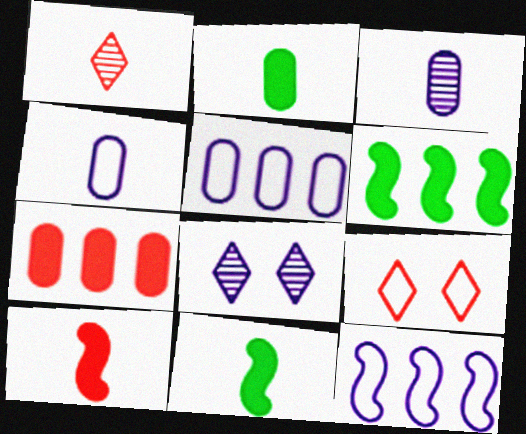[[1, 4, 11], 
[3, 6, 9]]